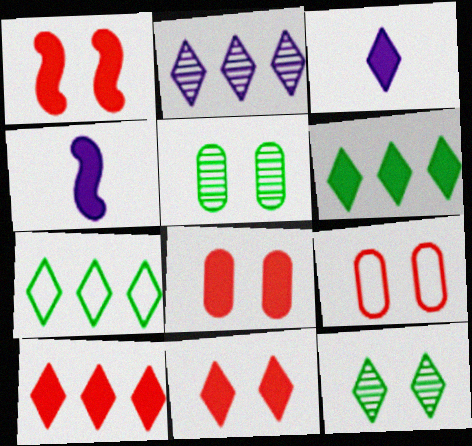[[1, 8, 11], 
[2, 7, 10], 
[3, 6, 11], 
[4, 6, 8]]